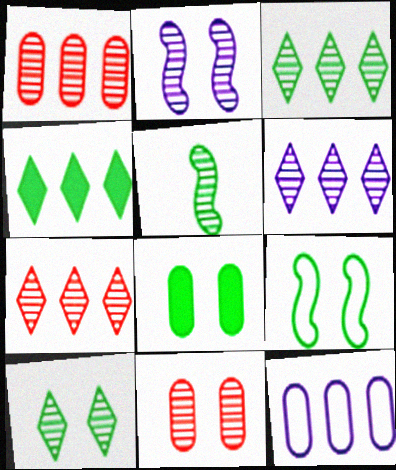[[2, 10, 11], 
[3, 6, 7], 
[5, 6, 11], 
[8, 9, 10]]